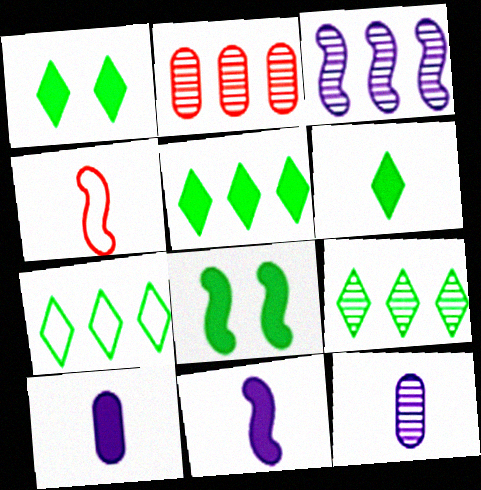[[1, 5, 6], 
[2, 3, 9], 
[3, 4, 8], 
[4, 6, 12], 
[5, 7, 9]]